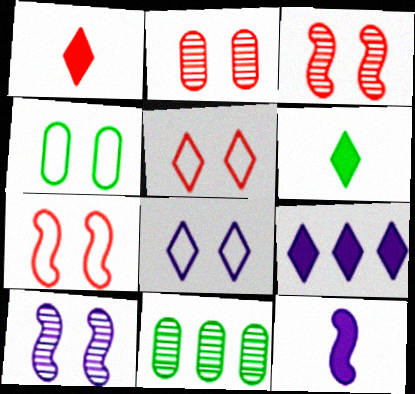[[4, 7, 8], 
[5, 11, 12]]